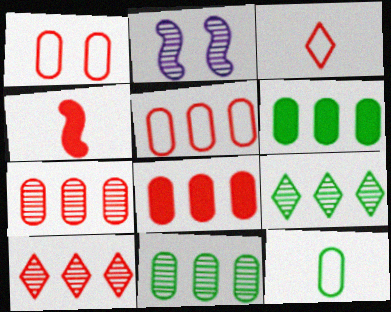[[1, 4, 10], 
[2, 3, 6], 
[5, 7, 8]]